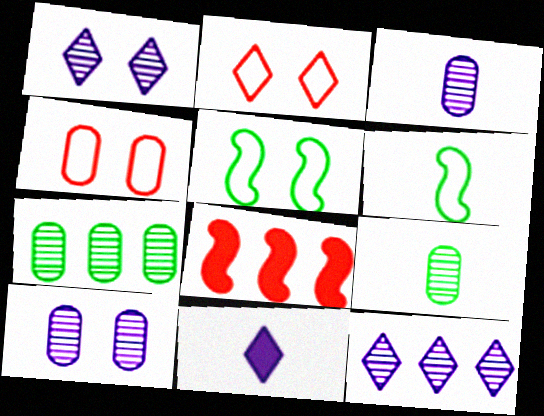[]